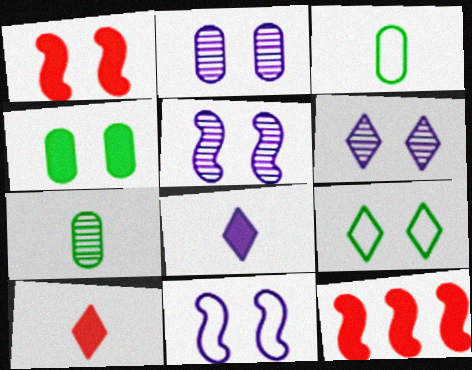[[1, 2, 9], 
[2, 5, 6], 
[3, 6, 12], 
[4, 8, 12]]